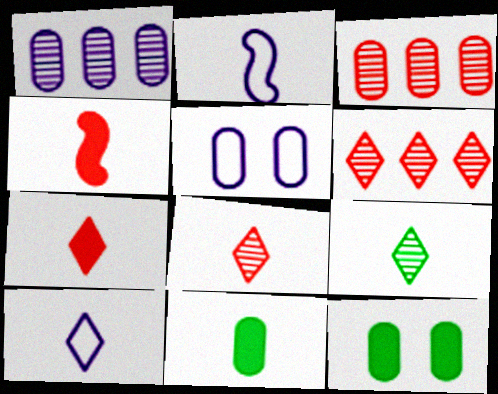[[2, 6, 12], 
[2, 8, 11], 
[3, 5, 11], 
[7, 9, 10]]